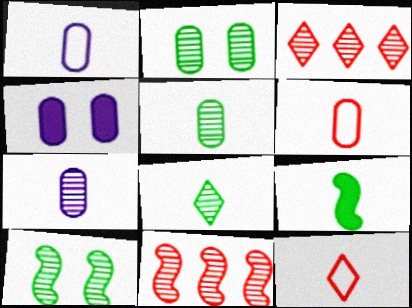[[3, 7, 10], 
[7, 9, 12]]